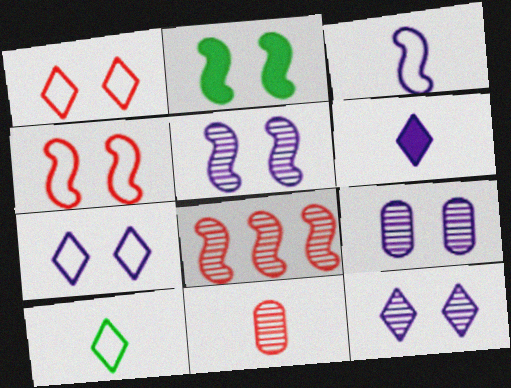[[1, 2, 9], 
[2, 3, 8], 
[2, 4, 5], 
[5, 9, 12]]